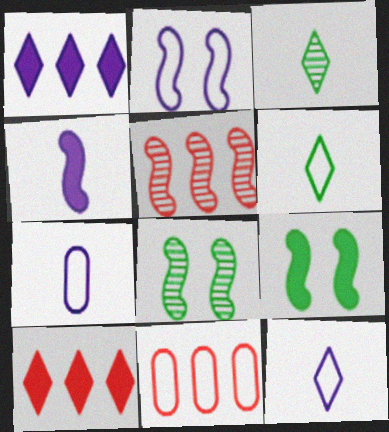[[2, 6, 11], 
[5, 10, 11], 
[7, 8, 10]]